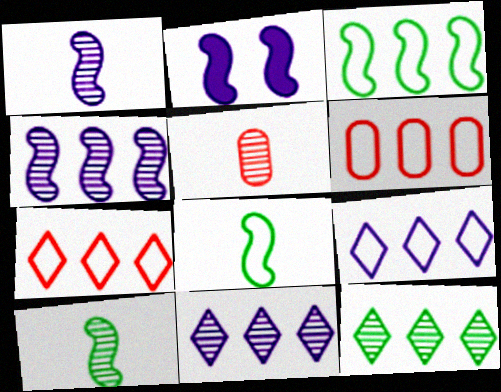[[3, 6, 9]]